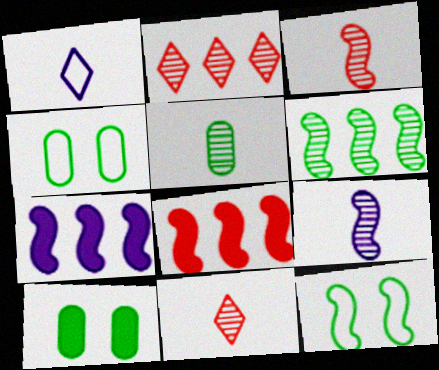[[3, 7, 12], 
[4, 7, 11], 
[5, 9, 11], 
[8, 9, 12]]